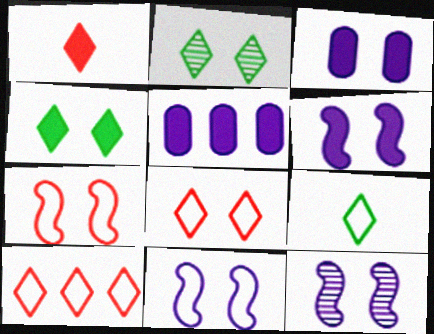[[2, 3, 7], 
[6, 11, 12]]